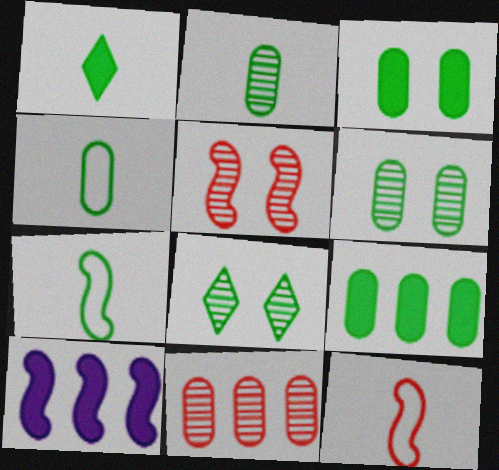[[1, 2, 7], 
[4, 6, 9], 
[5, 7, 10], 
[7, 8, 9]]